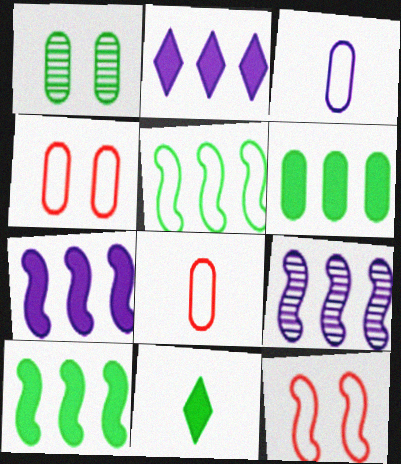[[1, 5, 11], 
[4, 9, 11]]